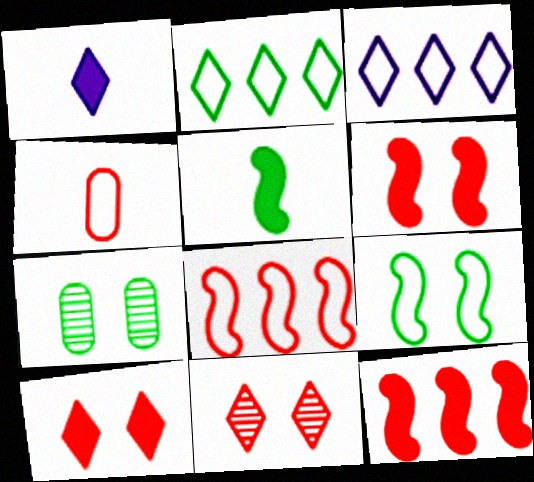[[1, 2, 11], 
[1, 7, 8], 
[2, 5, 7], 
[3, 4, 9], 
[4, 11, 12]]